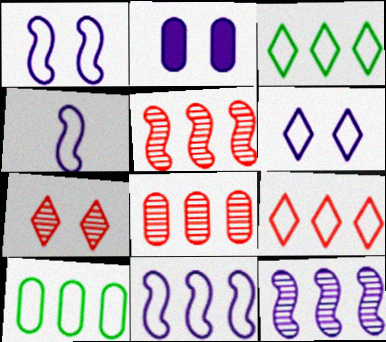[[1, 4, 11], 
[9, 10, 11]]